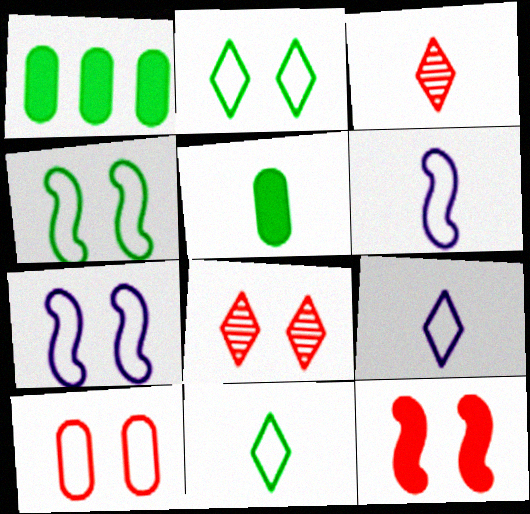[[1, 3, 7], 
[1, 6, 8], 
[2, 7, 10], 
[3, 5, 6], 
[8, 10, 12]]